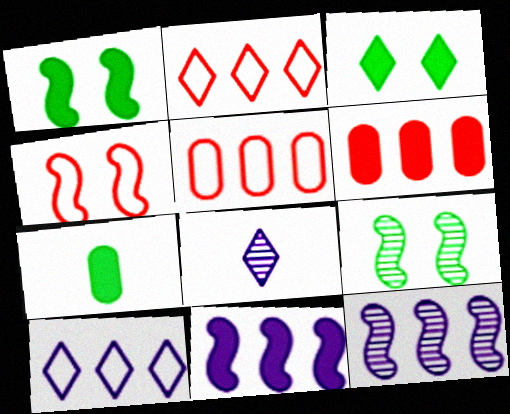[[1, 5, 8], 
[2, 3, 8]]